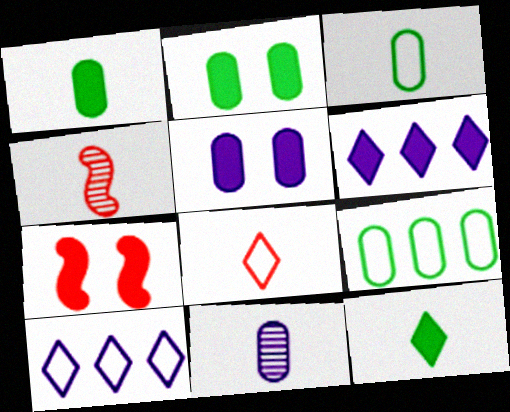[[1, 6, 7], 
[2, 4, 10]]